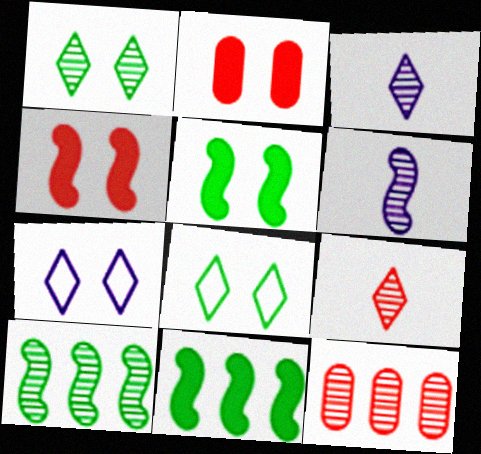[[1, 6, 12]]